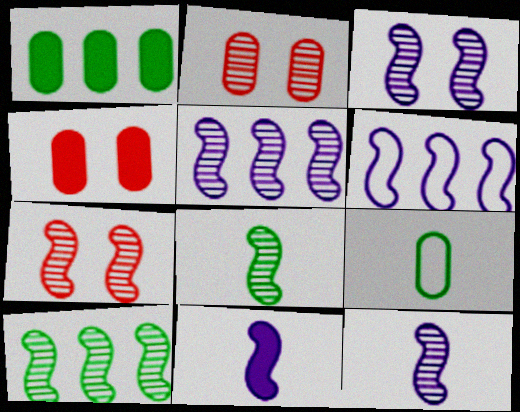[[3, 5, 12], 
[3, 6, 11], 
[5, 7, 8], 
[7, 10, 12]]